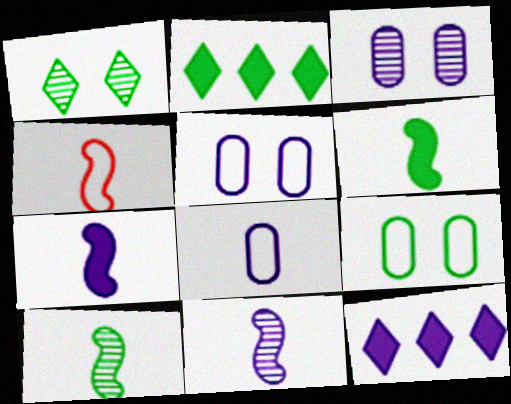[[2, 3, 4], 
[2, 9, 10], 
[4, 6, 11], 
[4, 7, 10], 
[5, 11, 12]]